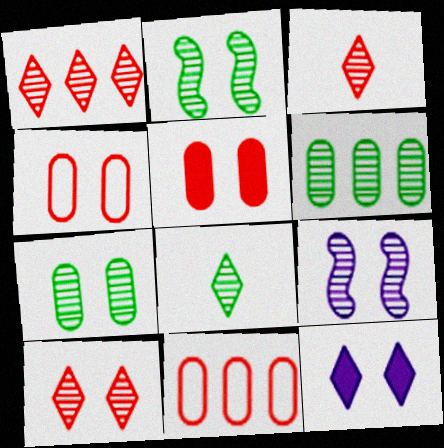[[1, 3, 10], 
[2, 4, 12], 
[2, 6, 8], 
[3, 6, 9], 
[7, 9, 10]]